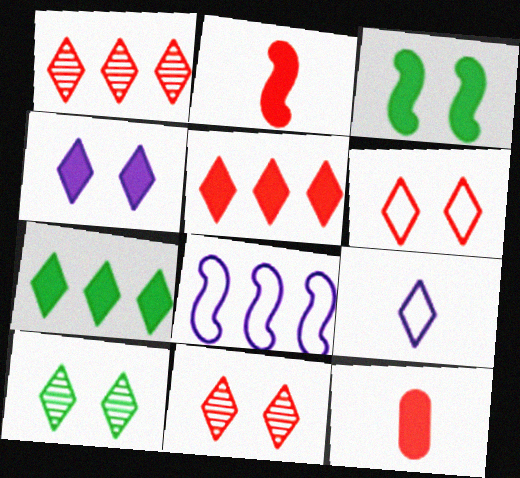[[4, 6, 10], 
[5, 9, 10], 
[7, 9, 11], 
[8, 10, 12]]